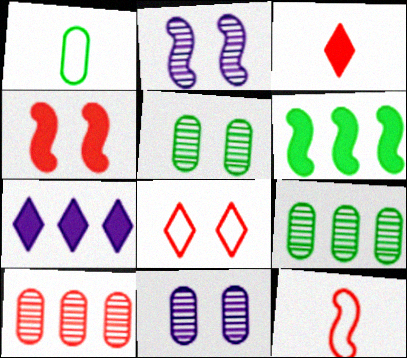[[2, 6, 12], 
[5, 7, 12]]